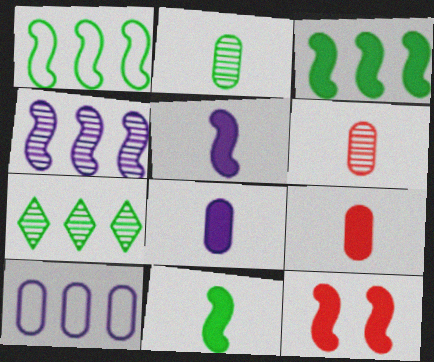[[3, 5, 12]]